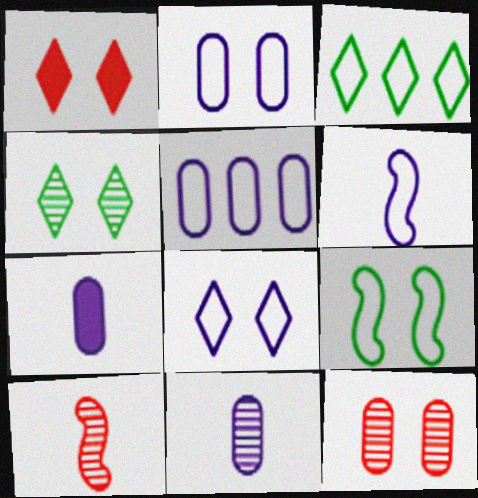[[1, 4, 8], 
[5, 6, 8]]